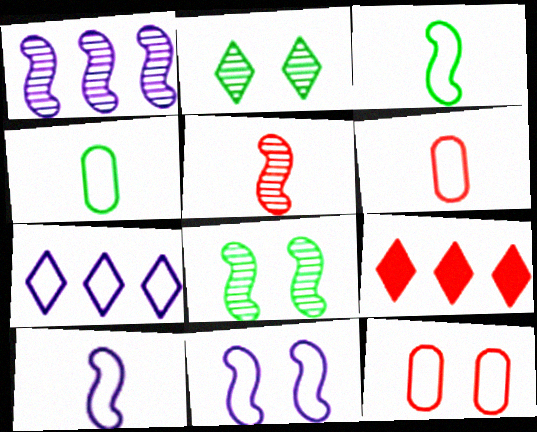[[1, 5, 8], 
[3, 7, 12], 
[5, 9, 12]]